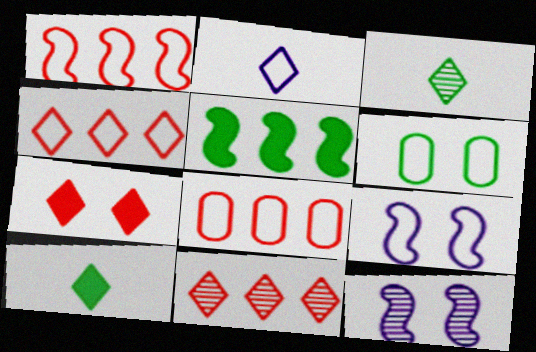[[1, 2, 6], 
[1, 4, 8], 
[3, 5, 6], 
[6, 7, 12], 
[8, 10, 12]]